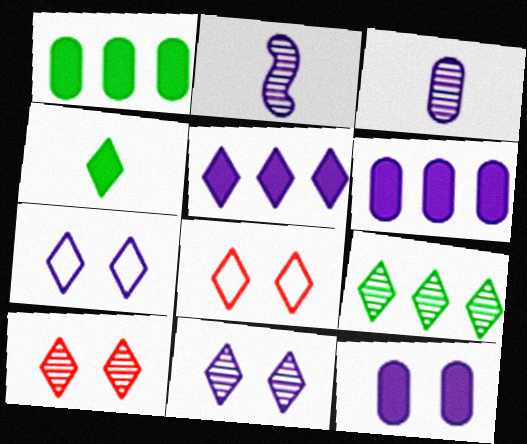[[1, 2, 8], 
[2, 6, 7]]